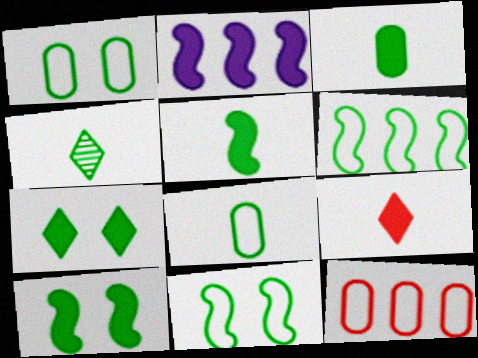[[4, 5, 8]]